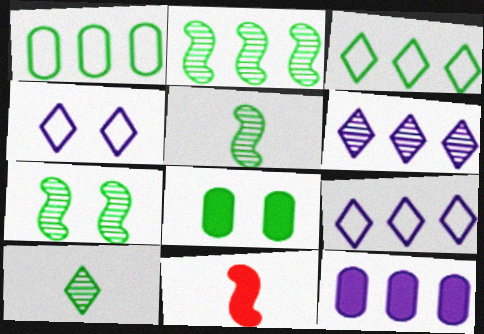[[2, 5, 7], 
[3, 5, 8]]